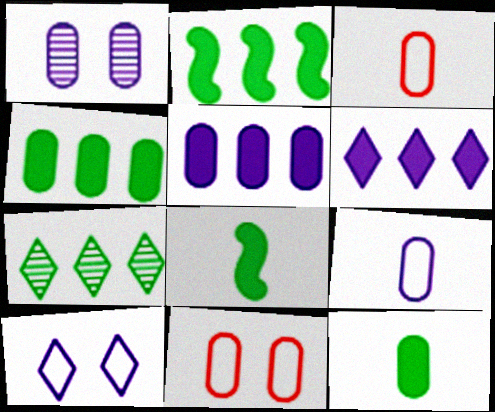[[1, 3, 4], 
[1, 5, 9]]